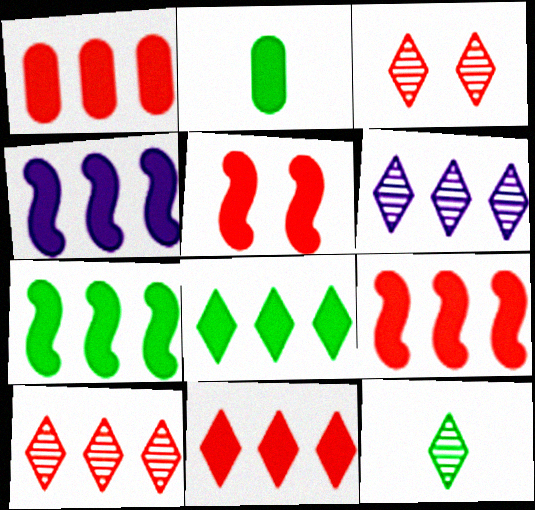[[1, 4, 8], 
[1, 9, 11], 
[3, 6, 12], 
[4, 7, 9]]